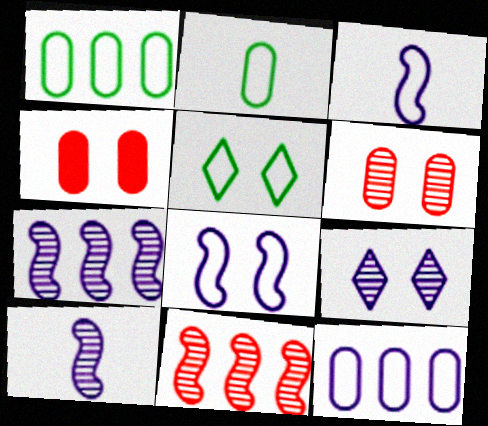[]